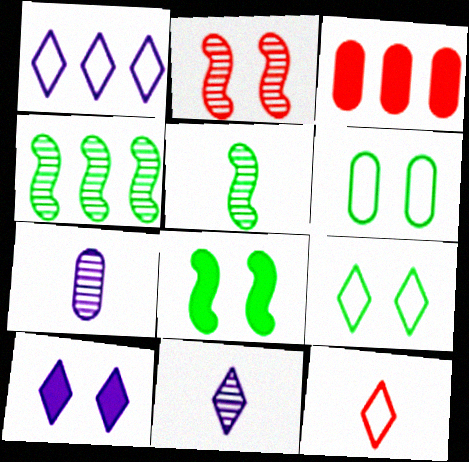[[1, 3, 4], 
[1, 9, 12], 
[1, 10, 11], 
[2, 3, 12], 
[2, 6, 10], 
[3, 6, 7]]